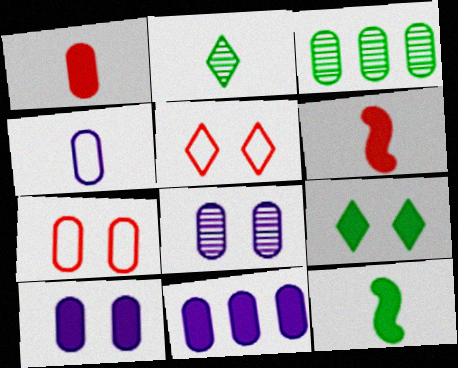[[2, 4, 6], 
[4, 8, 11], 
[6, 9, 11]]